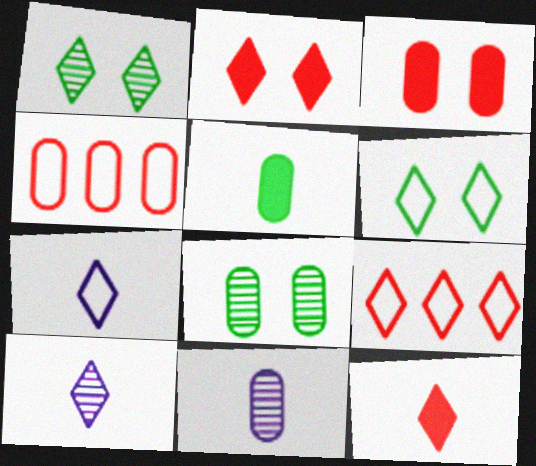[[6, 7, 9]]